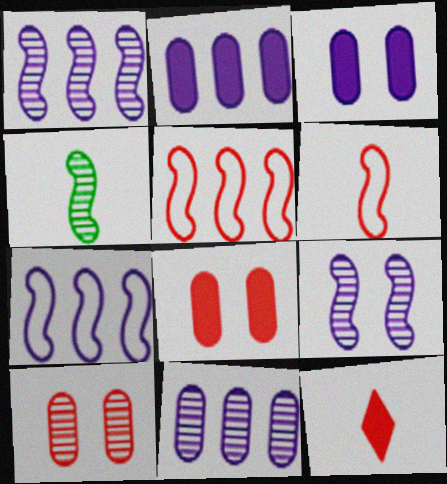[[5, 10, 12]]